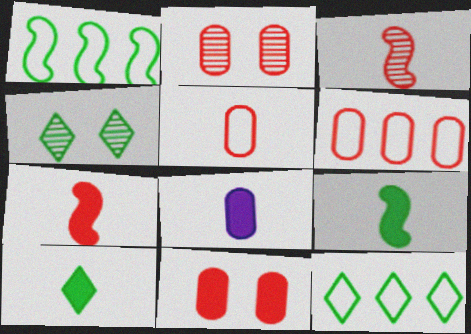[[4, 10, 12], 
[7, 8, 10]]